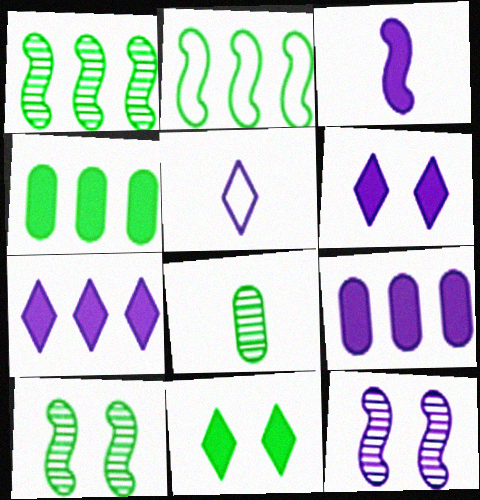[[2, 8, 11], 
[3, 6, 9], 
[5, 9, 12]]